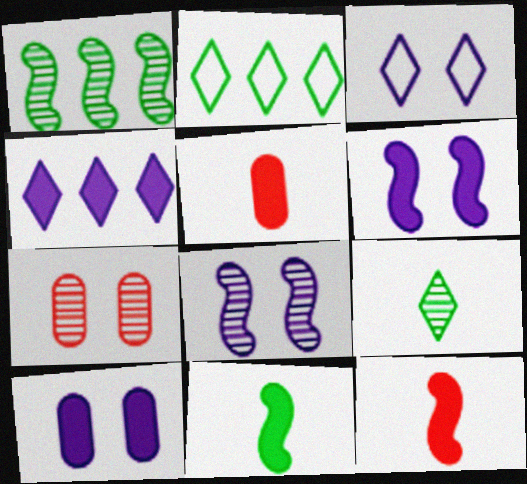[[1, 3, 5], 
[2, 5, 8], 
[3, 8, 10]]